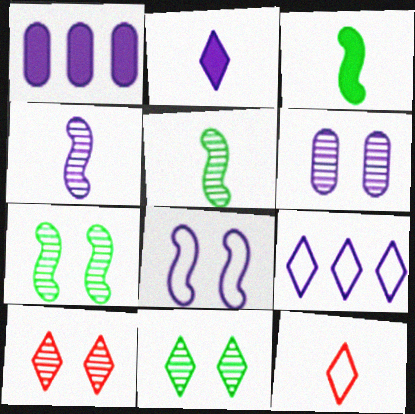[[1, 7, 12], 
[6, 7, 10]]